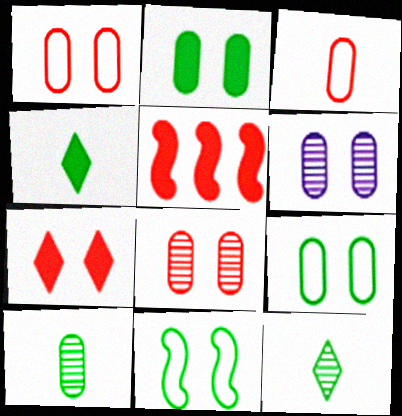[[1, 2, 6], 
[6, 7, 11]]